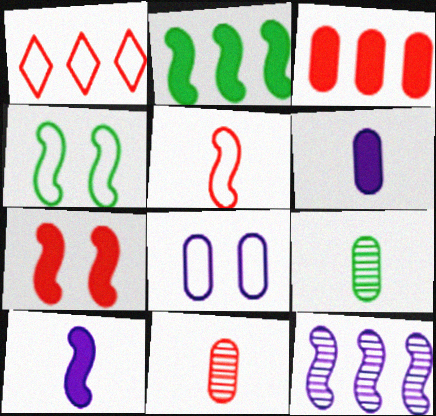[[1, 7, 11], 
[2, 7, 10], 
[3, 8, 9]]